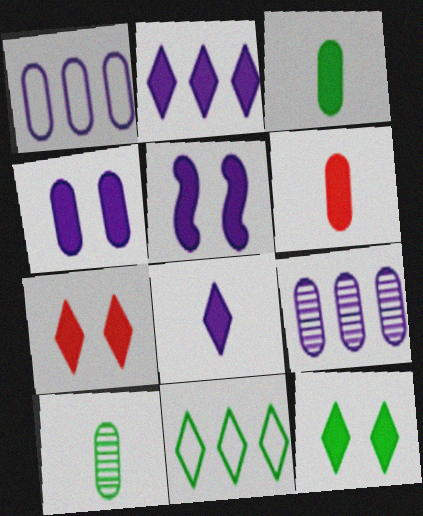[]